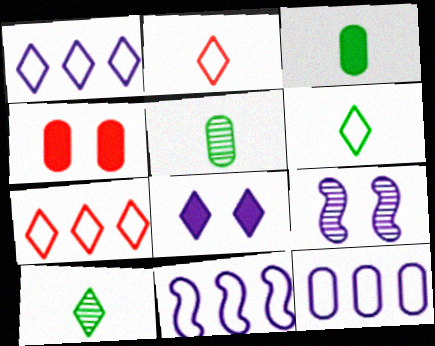[[1, 11, 12], 
[3, 7, 9], 
[4, 5, 12], 
[4, 10, 11], 
[7, 8, 10]]